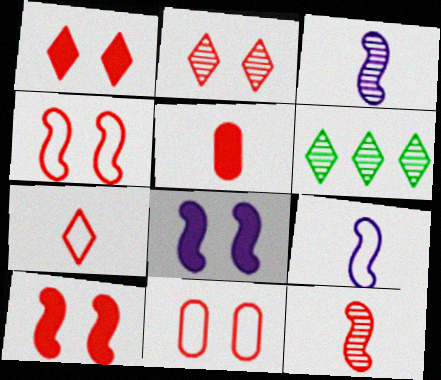[[2, 10, 11], 
[5, 7, 12]]